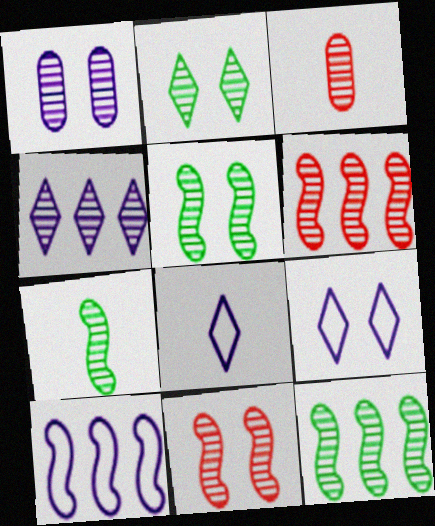[[1, 2, 11], 
[3, 4, 5], 
[5, 7, 12]]